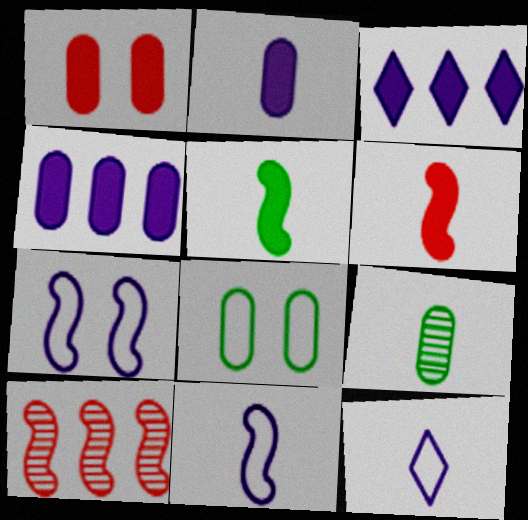[[1, 3, 5], 
[5, 7, 10], 
[6, 9, 12]]